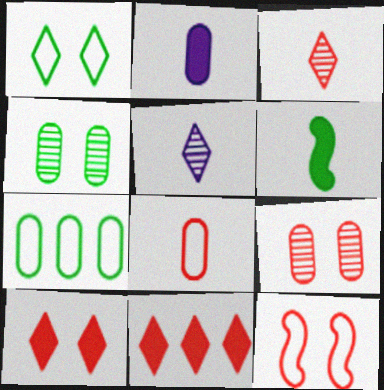[[1, 5, 11], 
[2, 7, 9], 
[5, 6, 8], 
[9, 10, 12]]